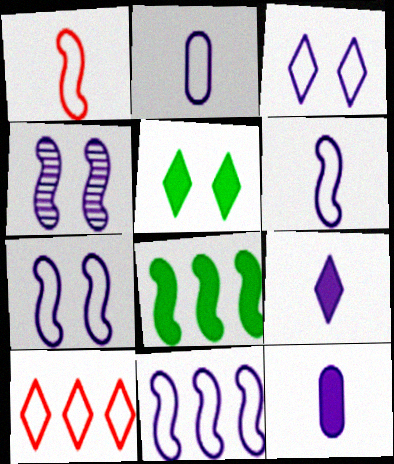[[1, 4, 8], 
[2, 3, 11], 
[6, 7, 11]]